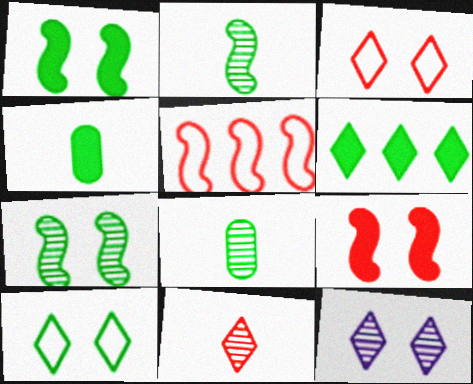[[1, 4, 6], 
[4, 5, 12]]